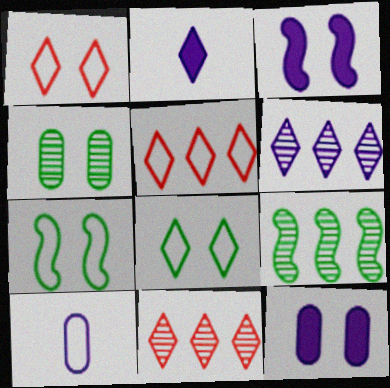[[1, 3, 4], 
[2, 8, 11], 
[3, 6, 10], 
[5, 7, 10]]